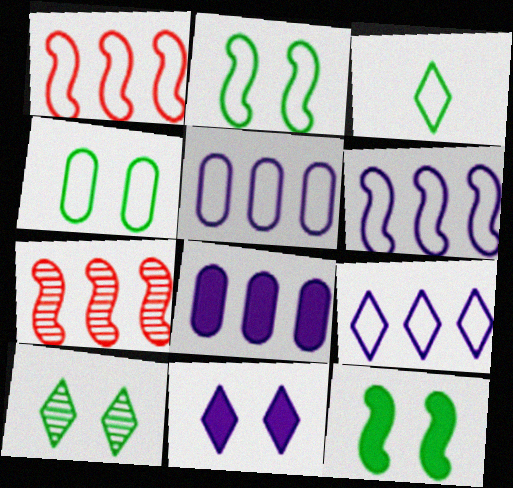[[4, 10, 12], 
[5, 6, 9]]